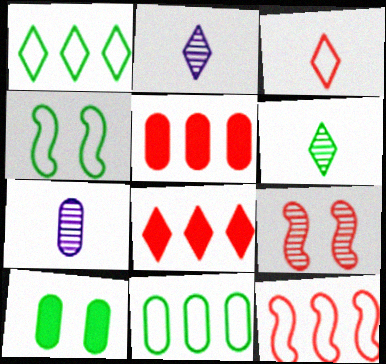[[2, 4, 5], 
[2, 10, 12], 
[3, 5, 9], 
[4, 7, 8]]